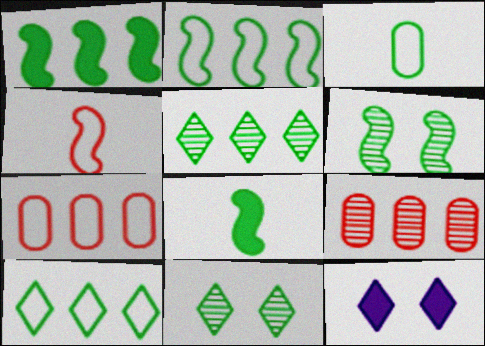[[1, 3, 11], 
[2, 6, 8]]